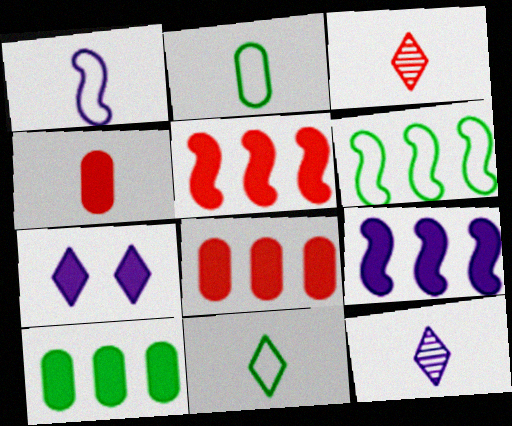[]